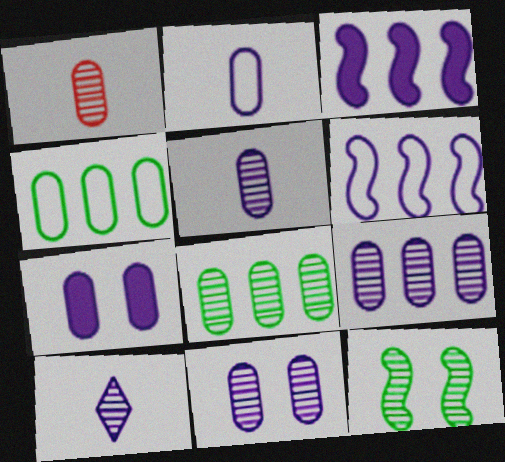[[1, 4, 7], 
[1, 8, 11], 
[2, 7, 9], 
[5, 9, 11], 
[6, 7, 10]]